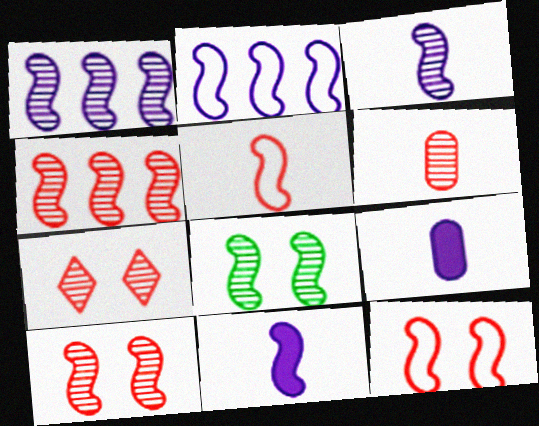[[3, 4, 8], 
[4, 6, 7]]